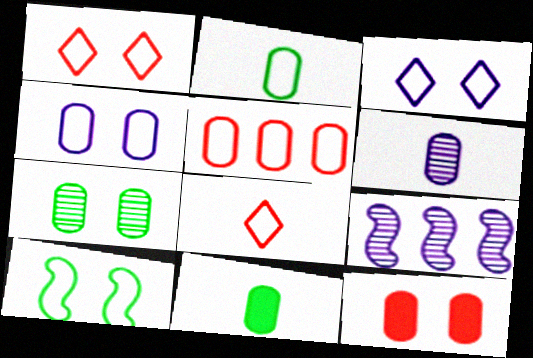[[1, 4, 10], 
[1, 9, 11], 
[2, 4, 5], 
[4, 7, 12]]